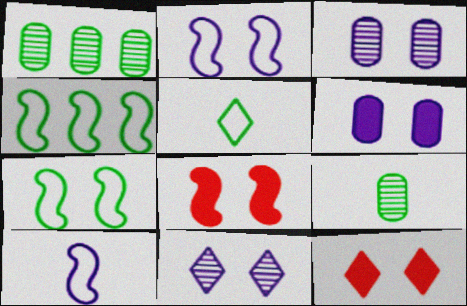[[1, 10, 12], 
[2, 6, 11], 
[3, 7, 12]]